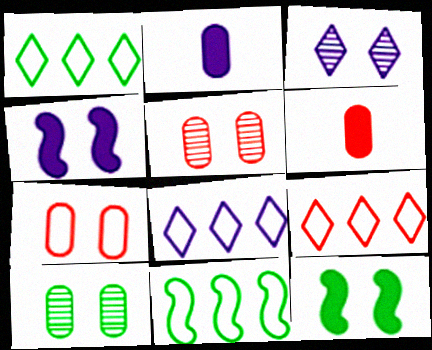[[1, 8, 9], 
[3, 6, 11], 
[3, 7, 12]]